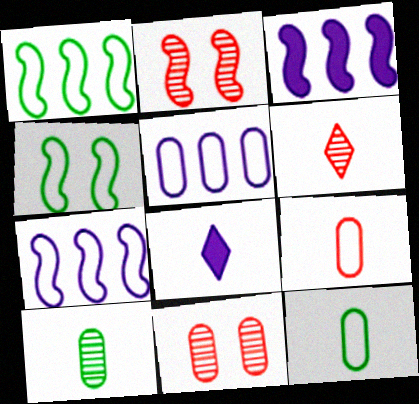[[1, 8, 11]]